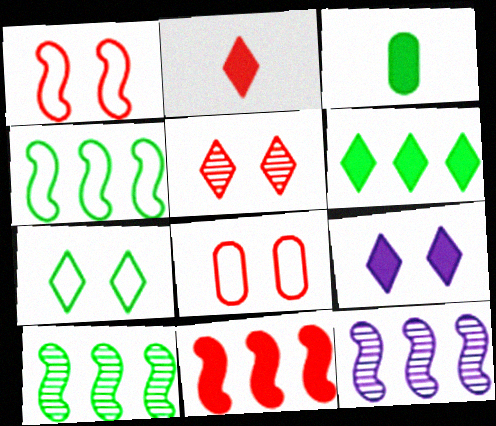[[2, 6, 9], 
[3, 7, 10], 
[3, 9, 11], 
[4, 11, 12], 
[5, 7, 9]]